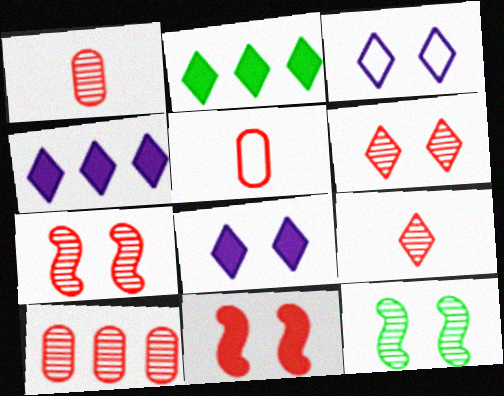[[2, 3, 9], 
[4, 5, 12], 
[7, 9, 10]]